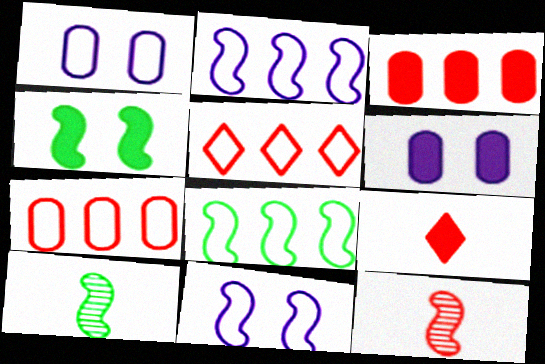[[2, 4, 12], 
[4, 8, 10], 
[5, 6, 10]]